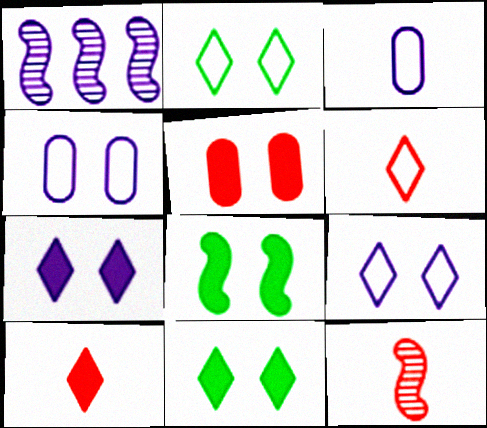[[1, 3, 7], 
[5, 7, 8]]